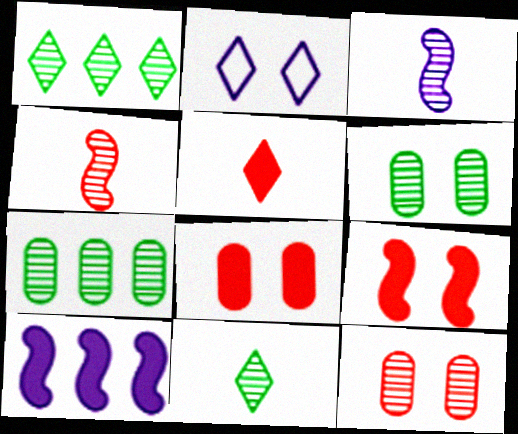[[1, 2, 5], 
[1, 3, 12], 
[2, 6, 9]]